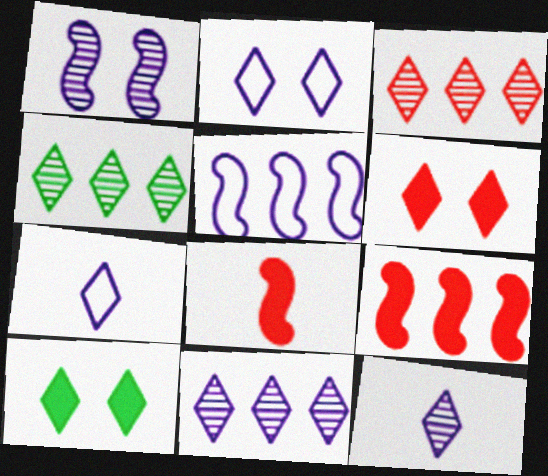[[3, 4, 11], 
[3, 7, 10], 
[4, 6, 7]]